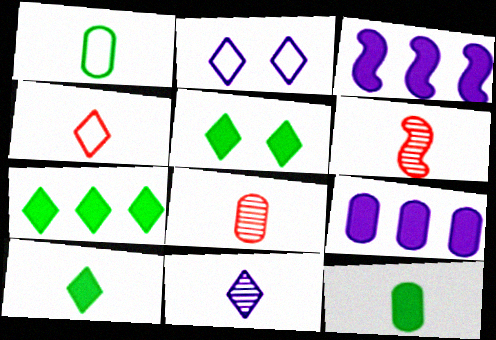[[4, 10, 11], 
[5, 7, 10]]